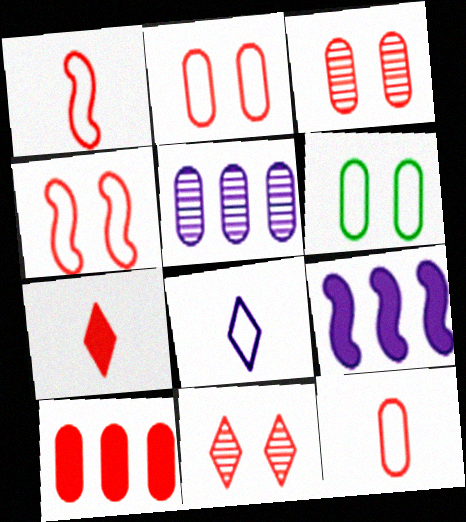[[1, 10, 11], 
[3, 10, 12]]